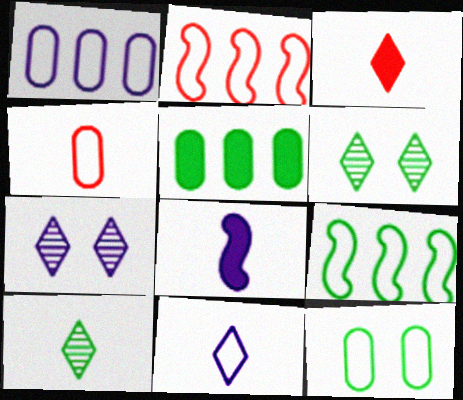[[1, 4, 12], 
[1, 7, 8], 
[2, 11, 12], 
[3, 10, 11], 
[4, 8, 10]]